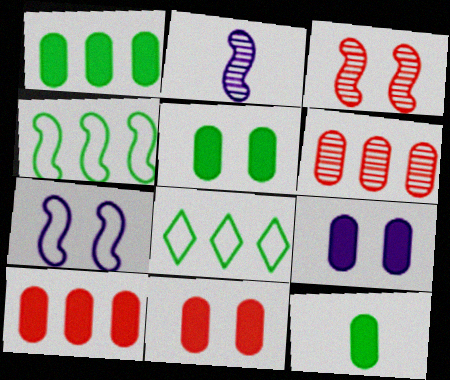[[1, 5, 12], 
[2, 8, 11], 
[5, 9, 11], 
[9, 10, 12]]